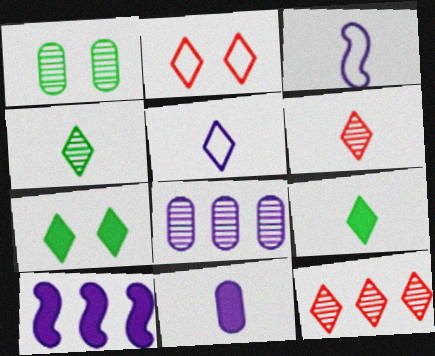[[5, 6, 9], 
[5, 7, 12]]